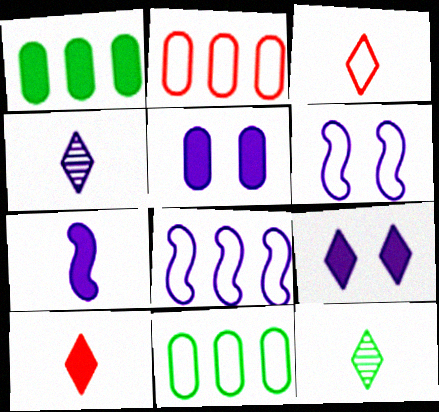[[3, 6, 11], 
[4, 5, 8]]